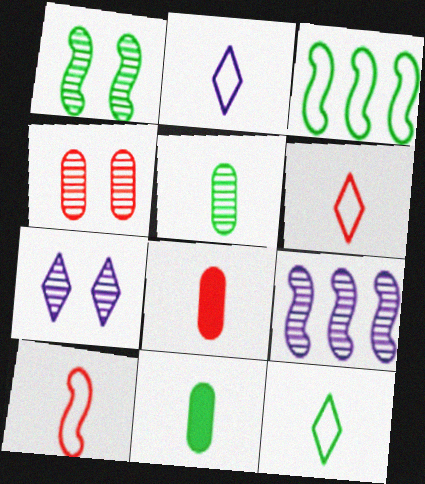[[1, 4, 7], 
[2, 6, 12], 
[3, 7, 8]]